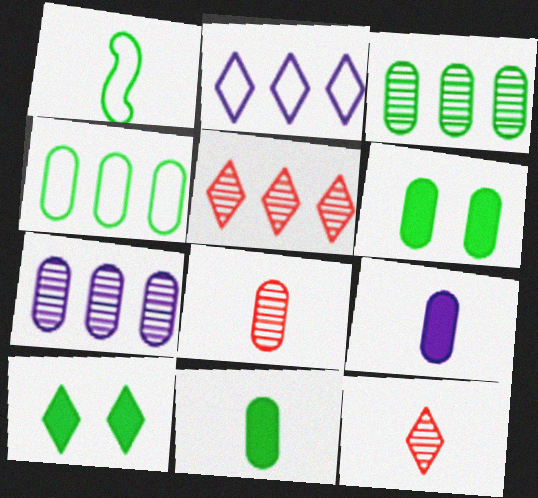[[1, 3, 10], 
[1, 9, 12], 
[2, 10, 12]]